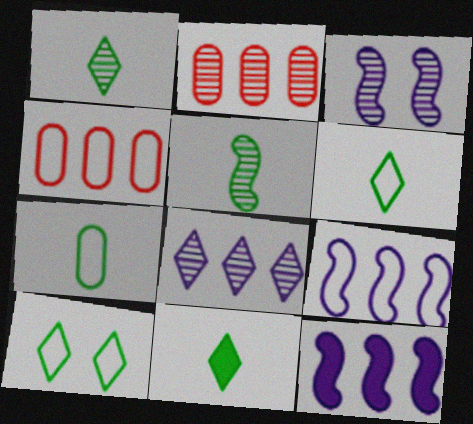[[1, 2, 3], 
[1, 6, 11], 
[3, 4, 11], 
[5, 7, 11]]